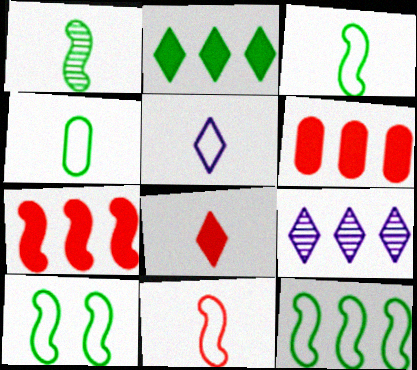[[3, 10, 12], 
[4, 5, 11], 
[6, 9, 12]]